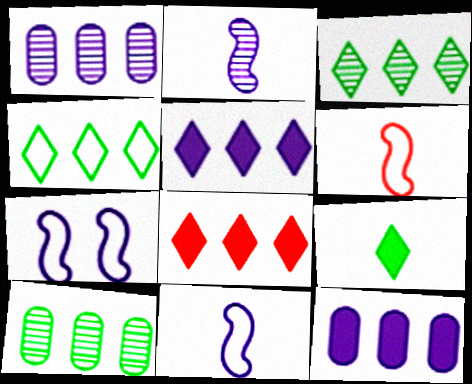[]